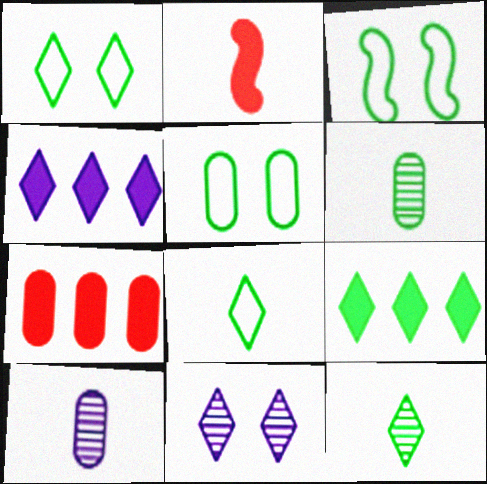[[1, 3, 5], 
[1, 9, 12], 
[2, 8, 10], 
[3, 6, 9], 
[5, 7, 10]]